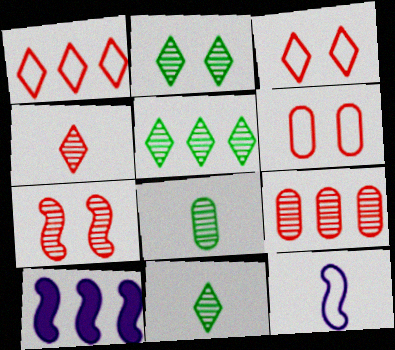[[2, 5, 11], 
[3, 8, 10], 
[4, 7, 9], 
[6, 10, 11]]